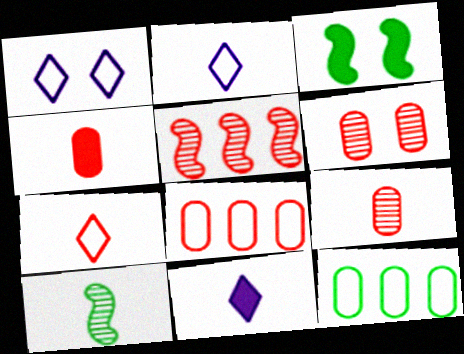[[1, 3, 6], 
[2, 4, 10], 
[4, 6, 8]]